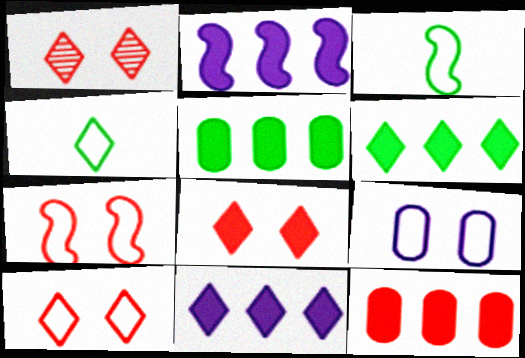[[1, 4, 11], 
[1, 8, 10], 
[2, 6, 12]]